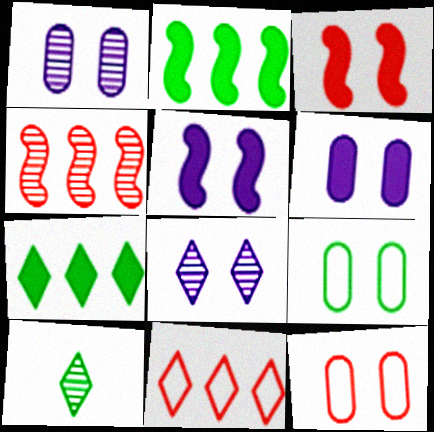[[1, 4, 10], 
[2, 9, 10], 
[3, 8, 9]]